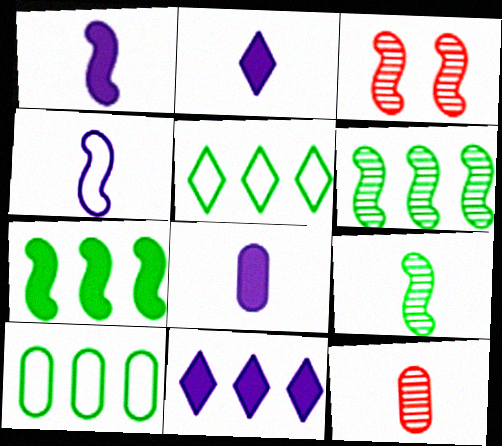[[1, 2, 8], 
[2, 3, 10], 
[3, 4, 7], 
[3, 5, 8]]